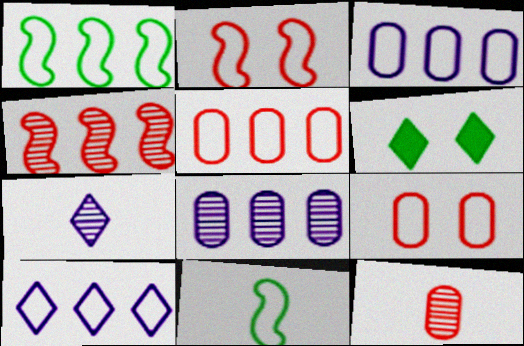[[1, 5, 10], 
[9, 10, 11]]